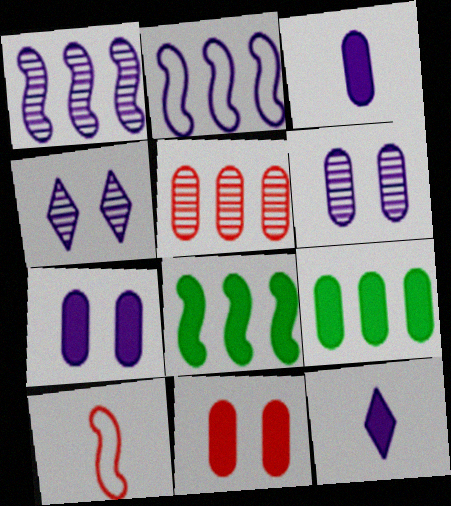[[2, 3, 4], 
[2, 6, 12], 
[3, 9, 11], 
[4, 9, 10], 
[8, 11, 12]]